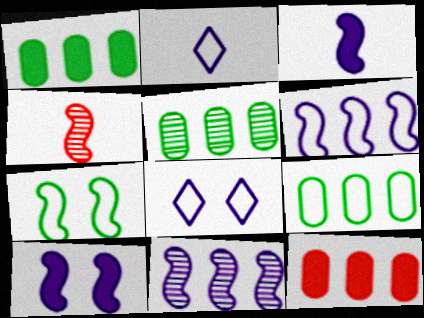[[1, 4, 8], 
[1, 5, 9]]